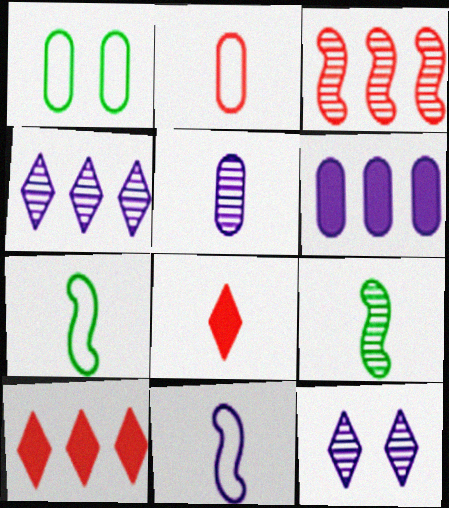[[5, 7, 8], 
[6, 11, 12]]